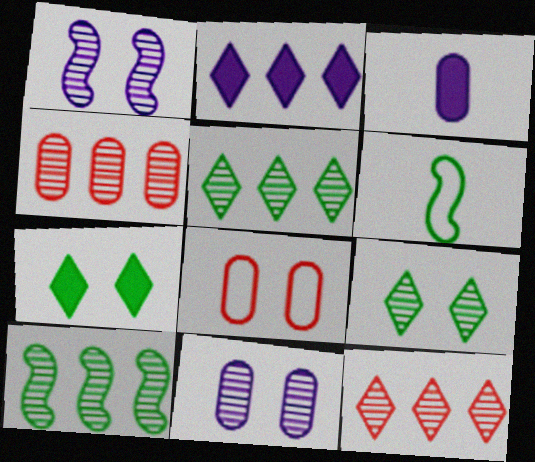[[1, 7, 8]]